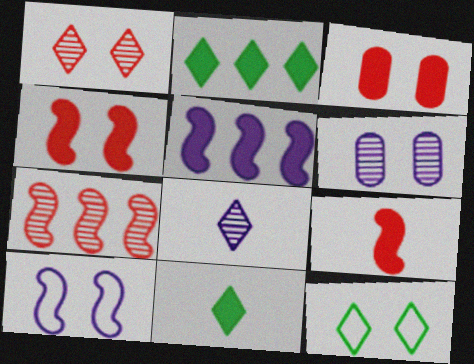[[3, 5, 11], 
[4, 6, 12]]